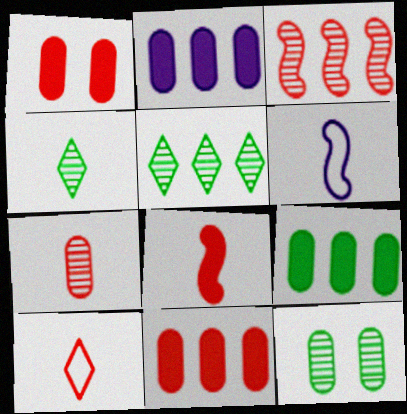[[1, 3, 10], 
[1, 5, 6], 
[2, 9, 11], 
[7, 8, 10]]